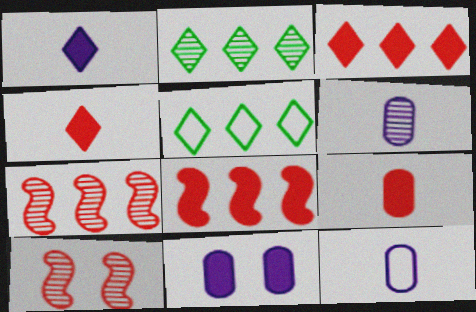[[2, 6, 10]]